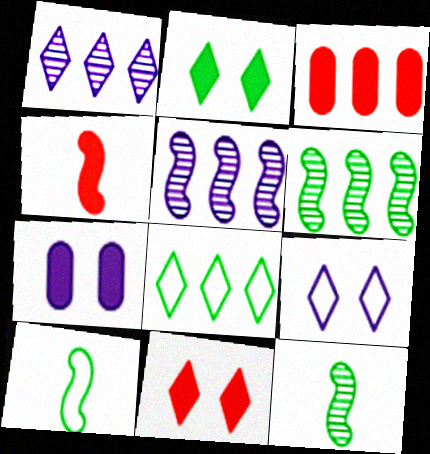[[3, 4, 11], 
[3, 5, 8], 
[3, 9, 12]]